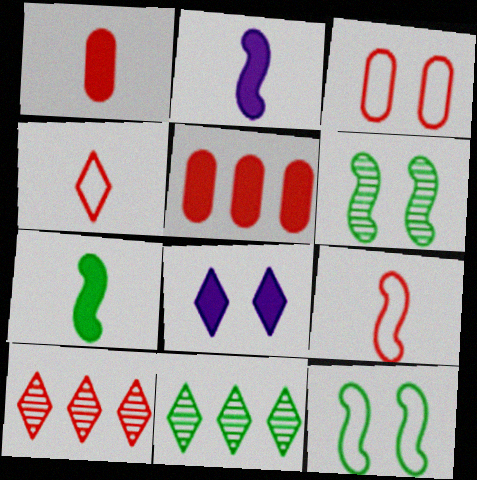[[2, 3, 11], 
[3, 6, 8], 
[4, 8, 11], 
[5, 7, 8]]